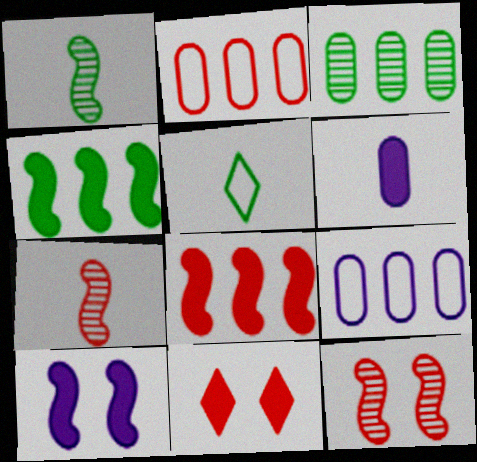[[1, 9, 11], 
[2, 7, 11], 
[4, 6, 11], 
[5, 6, 7]]